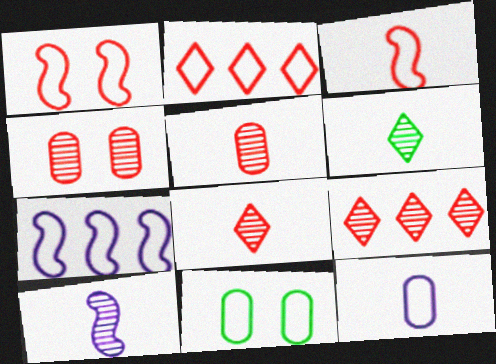[[5, 6, 10]]